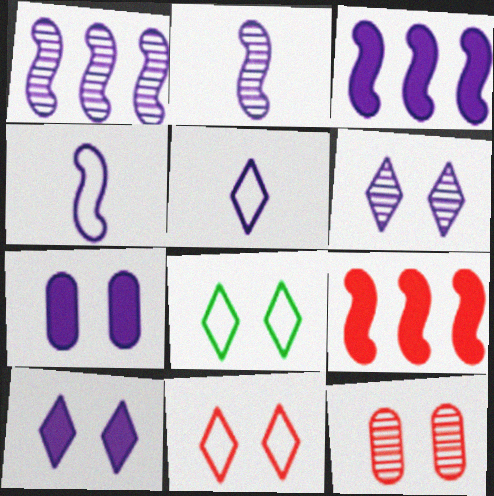[[1, 5, 7]]